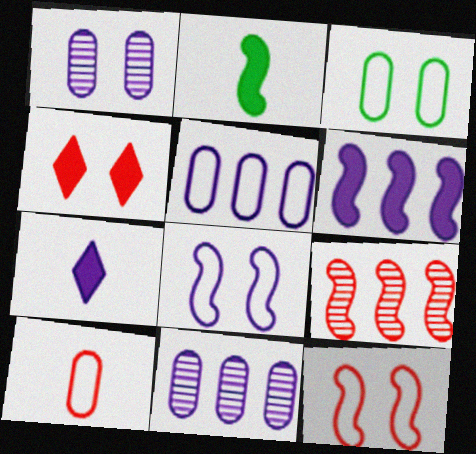[[2, 8, 9], 
[3, 5, 10], 
[3, 7, 9], 
[4, 9, 10], 
[7, 8, 11]]